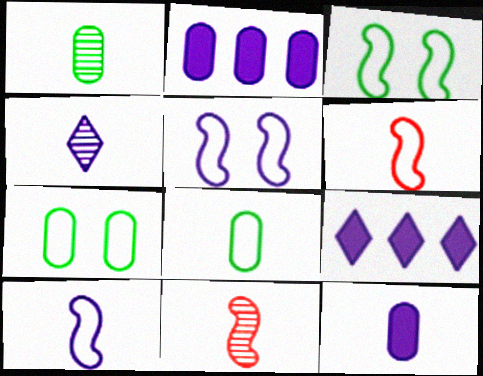[[1, 4, 11], 
[2, 4, 5], 
[4, 10, 12], 
[7, 9, 11]]